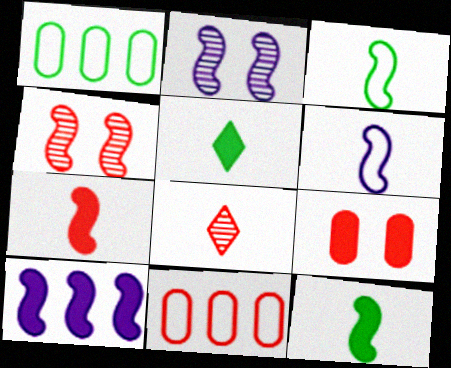[[2, 5, 11], 
[2, 6, 10], 
[3, 4, 10], 
[5, 9, 10]]